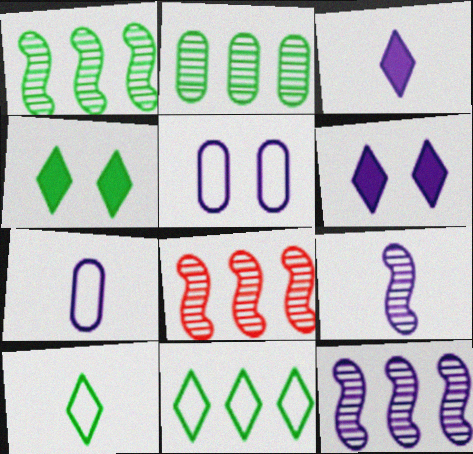[[1, 8, 12], 
[3, 5, 12], 
[3, 7, 9], 
[4, 7, 8], 
[6, 7, 12]]